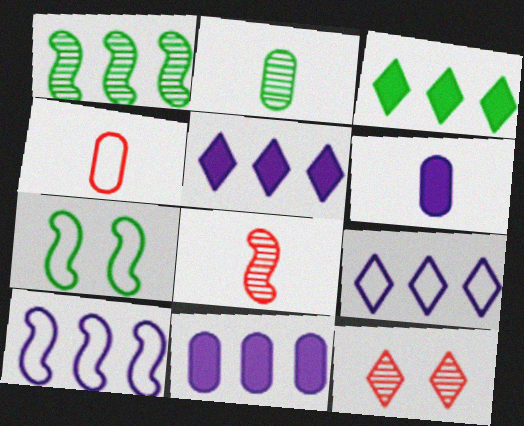[[2, 3, 7], 
[2, 4, 6], 
[4, 7, 9]]